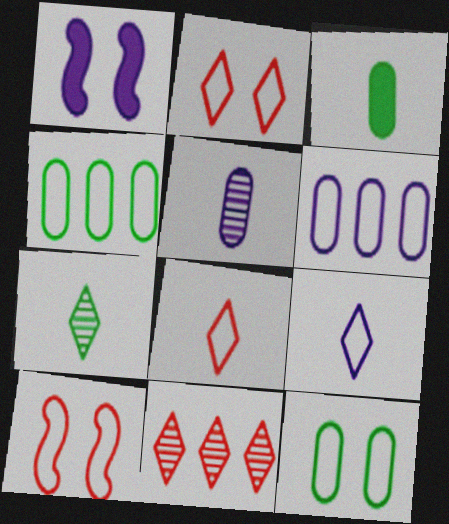[[4, 9, 10]]